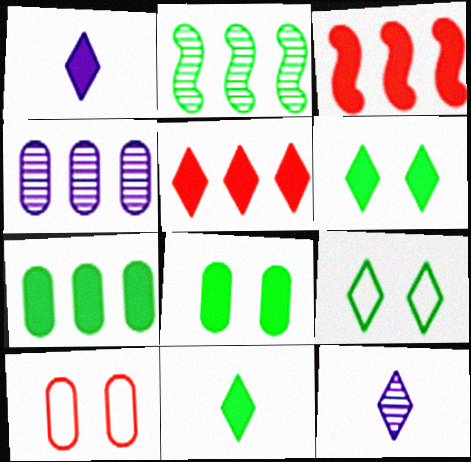[[1, 2, 10], 
[1, 3, 8], 
[1, 5, 6], 
[5, 9, 12]]